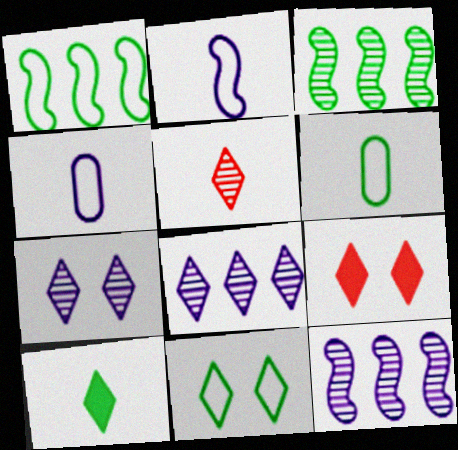[[1, 6, 11], 
[3, 4, 9], 
[6, 9, 12], 
[7, 9, 11]]